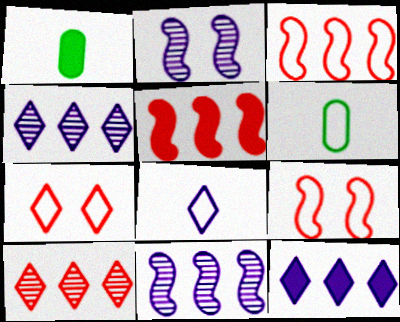[[1, 4, 9], 
[1, 7, 11]]